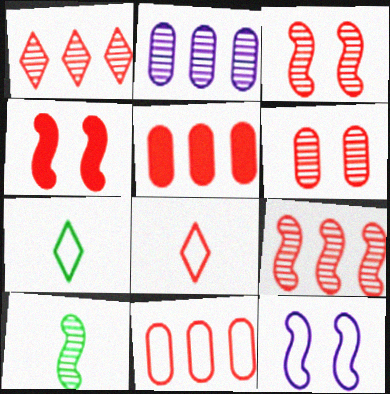[[2, 4, 7], 
[3, 5, 8], 
[7, 11, 12]]